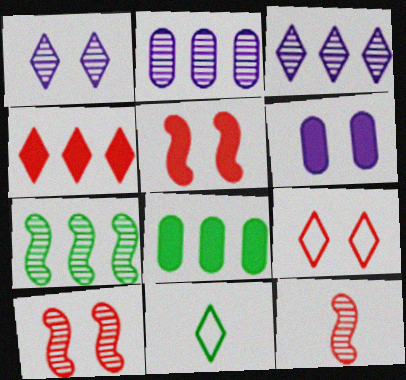[[1, 4, 11], 
[2, 5, 11]]